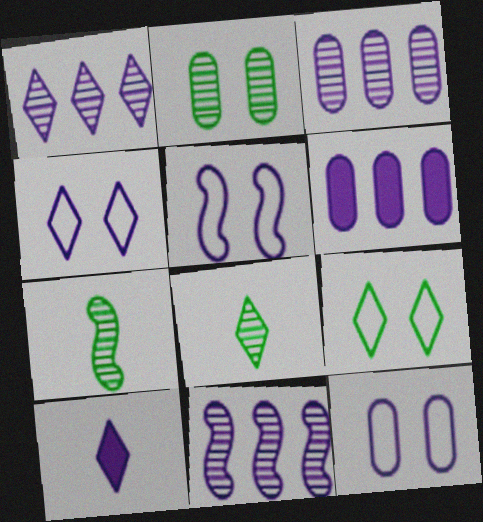[[1, 3, 11], 
[1, 4, 10], 
[3, 5, 10], 
[4, 5, 12], 
[10, 11, 12]]